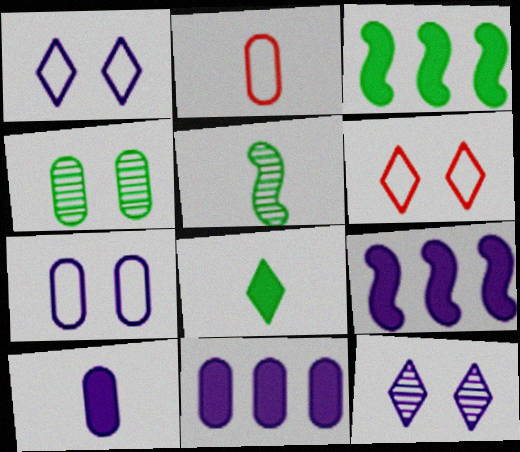[[2, 3, 12], 
[2, 4, 11], 
[5, 6, 11]]